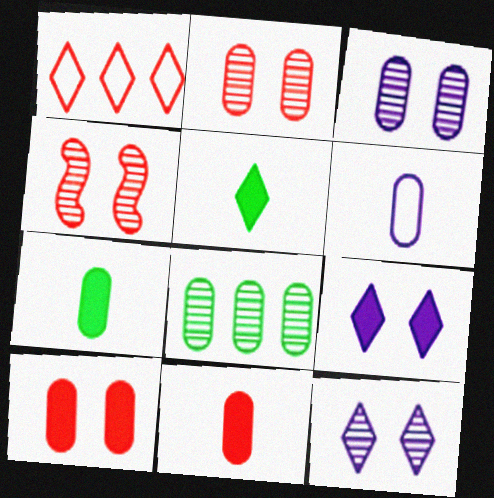[[1, 4, 11], 
[1, 5, 12], 
[6, 8, 10]]